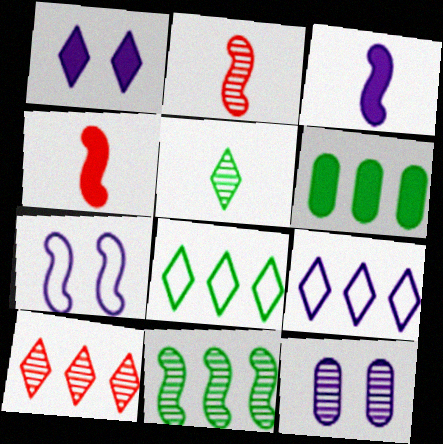[[1, 4, 6], 
[1, 7, 12], 
[3, 9, 12], 
[4, 7, 11], 
[4, 8, 12], 
[6, 8, 11]]